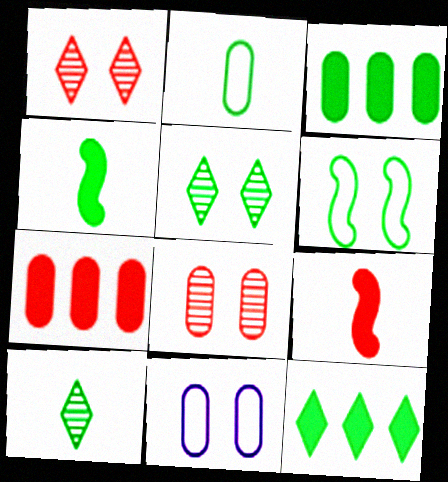[[2, 4, 10], 
[3, 6, 10]]